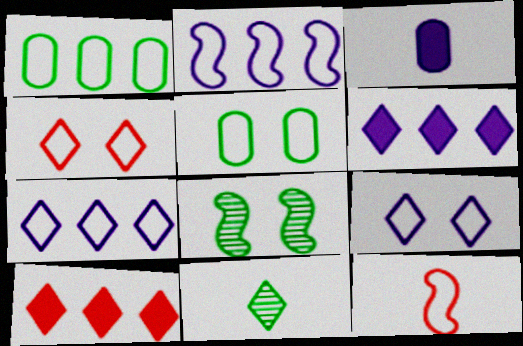[[1, 9, 12], 
[3, 11, 12], 
[4, 6, 11], 
[5, 7, 12], 
[9, 10, 11]]